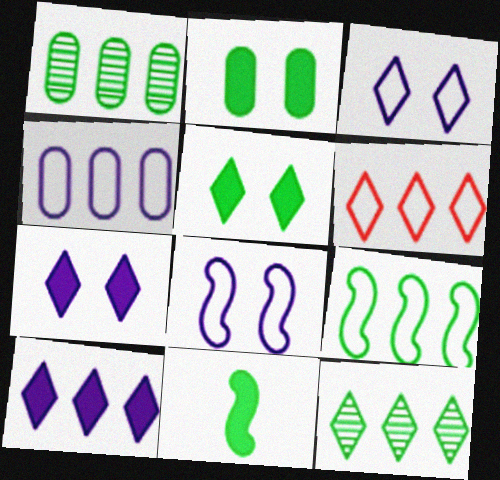[[4, 6, 9], 
[6, 10, 12]]